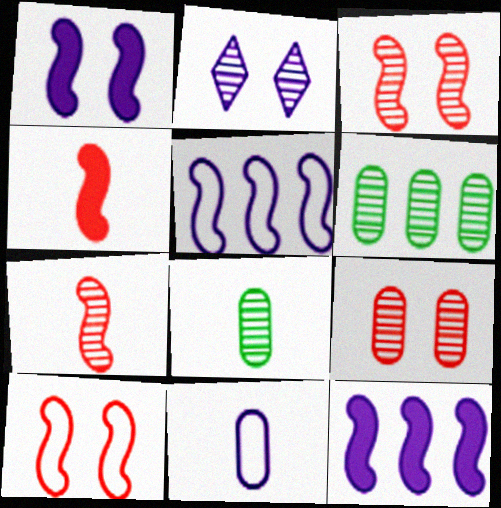[[2, 6, 7], 
[2, 11, 12]]